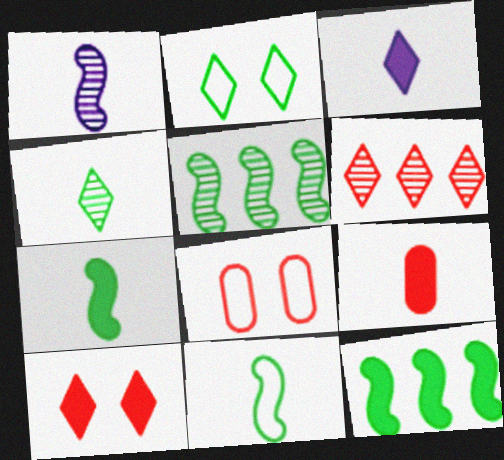[[2, 3, 6], 
[3, 5, 8], 
[3, 7, 9]]